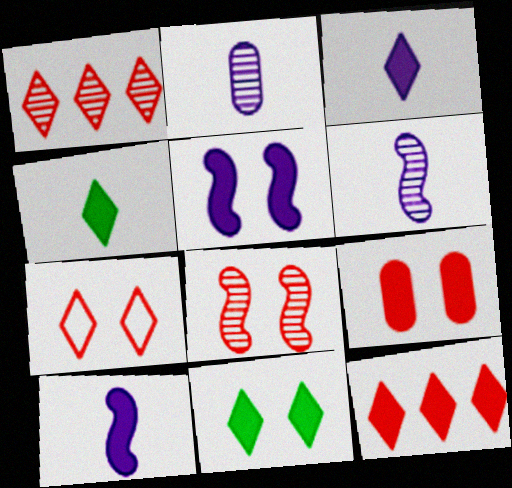[[3, 11, 12], 
[5, 9, 11], 
[7, 8, 9]]